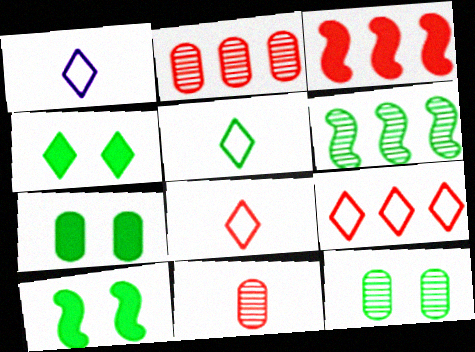[[1, 2, 10], 
[1, 3, 12], 
[1, 5, 8], 
[2, 3, 9], 
[4, 7, 10], 
[5, 6, 7]]